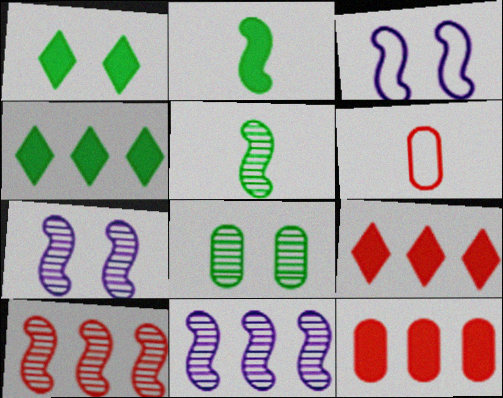[[1, 6, 11], 
[2, 3, 10], 
[4, 6, 7], 
[5, 7, 10]]